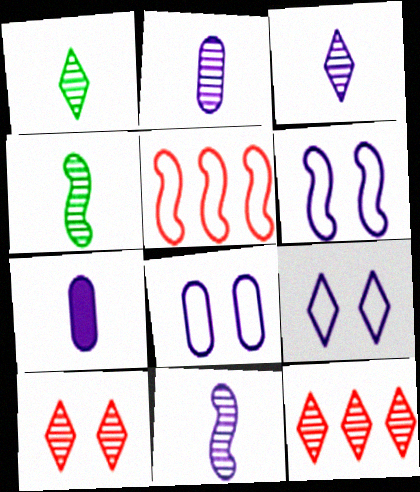[[2, 3, 11], 
[6, 8, 9]]